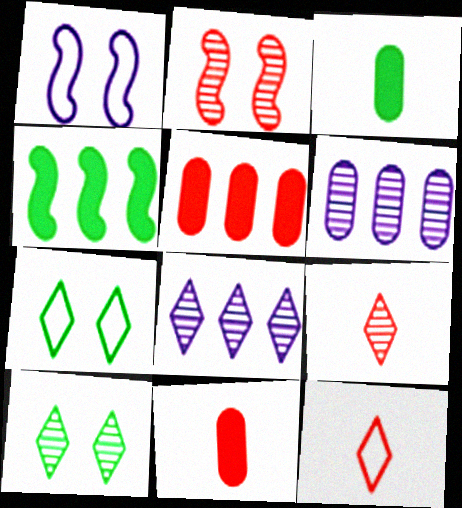[[2, 5, 12], 
[8, 9, 10]]